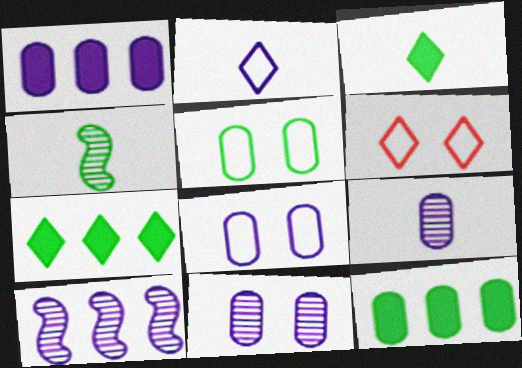[[1, 4, 6], 
[1, 8, 9], 
[4, 5, 7]]